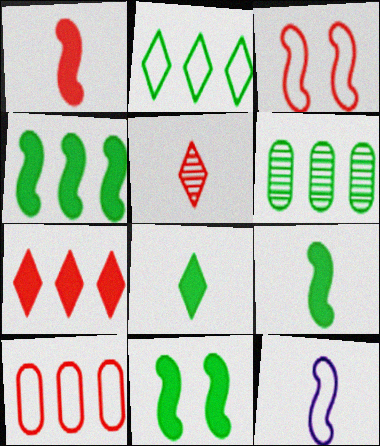[[2, 4, 6], 
[4, 9, 11]]